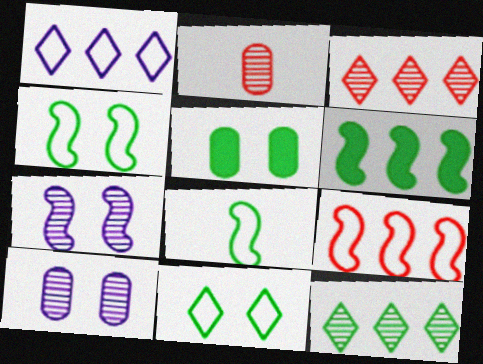[[2, 7, 12], 
[5, 8, 12]]